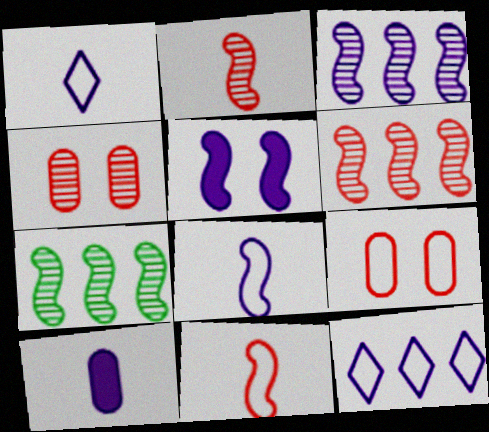[[3, 5, 8], 
[3, 6, 7], 
[5, 7, 11]]